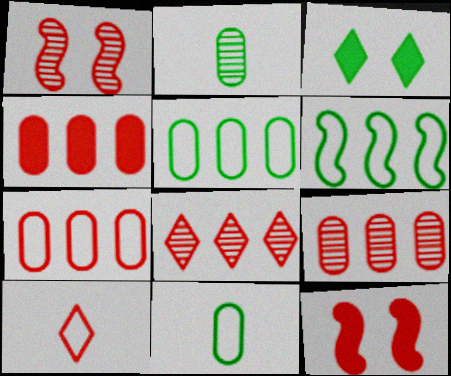[[1, 4, 10], 
[2, 3, 6], 
[4, 7, 9], 
[9, 10, 12]]